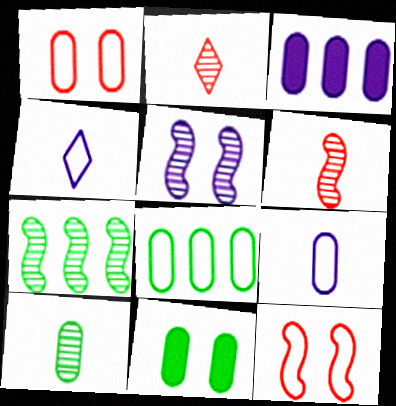[[1, 3, 10], 
[1, 8, 9], 
[3, 4, 5], 
[4, 8, 12], 
[5, 6, 7], 
[8, 10, 11]]